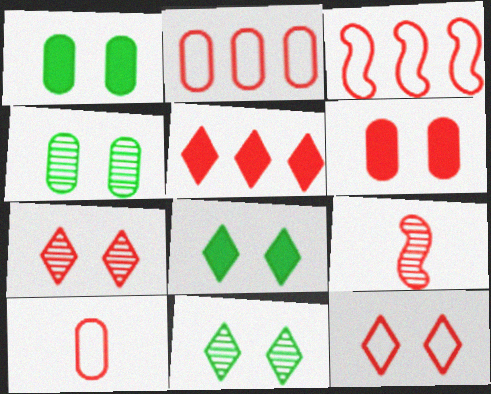[[3, 10, 12]]